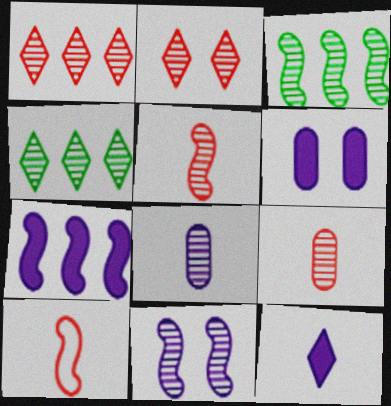[[2, 3, 8], 
[3, 5, 11], 
[4, 6, 10], 
[4, 9, 11], 
[6, 7, 12]]